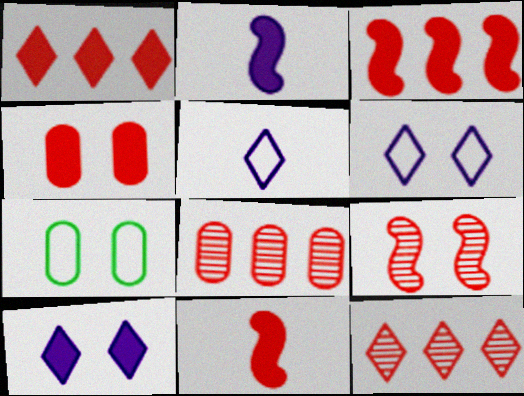[[1, 4, 11], 
[2, 7, 12], 
[7, 9, 10]]